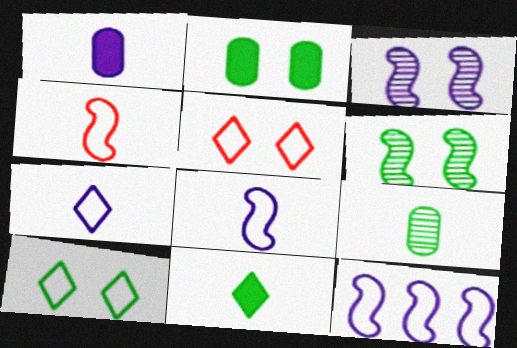[[2, 3, 5], 
[2, 6, 10]]